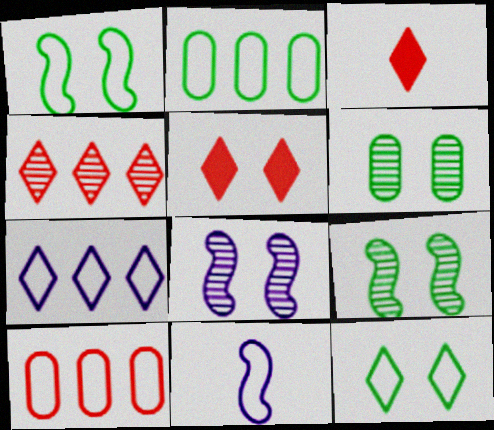[[2, 3, 8], 
[10, 11, 12]]